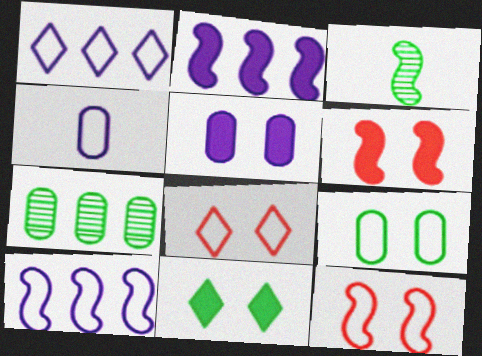[[2, 3, 12], 
[3, 6, 10], 
[5, 6, 11]]